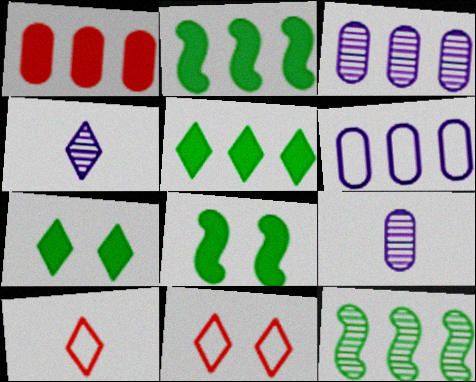[[2, 9, 11], 
[3, 8, 10], 
[4, 5, 11]]